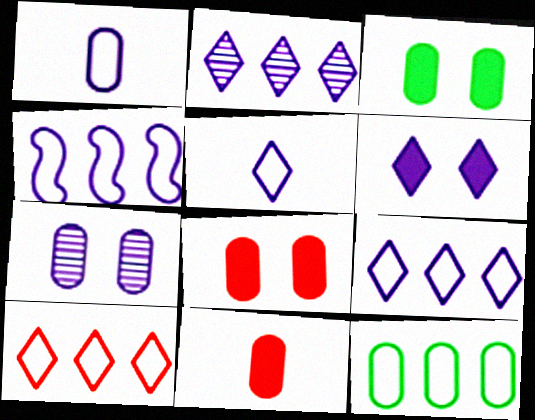[[2, 5, 6], 
[4, 10, 12], 
[7, 11, 12]]